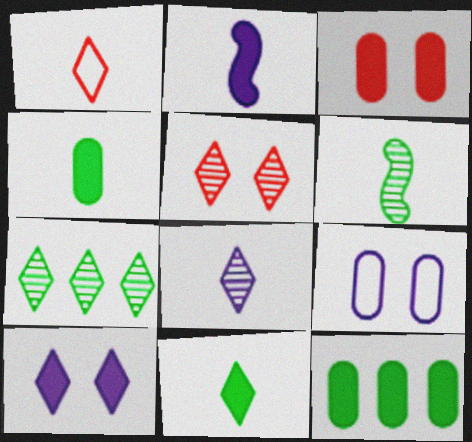[[1, 7, 10], 
[1, 8, 11], 
[5, 7, 8]]